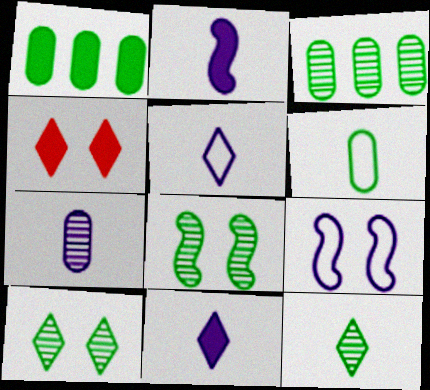[[1, 2, 4], 
[2, 5, 7], 
[3, 8, 12]]